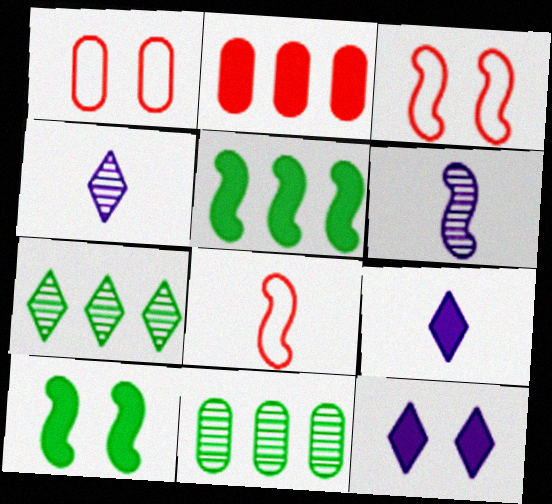[[1, 4, 5], 
[2, 9, 10], 
[3, 5, 6], 
[3, 9, 11], 
[8, 11, 12]]